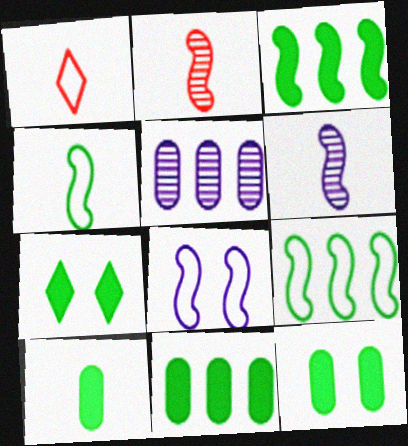[[1, 6, 10], 
[2, 3, 8], 
[3, 7, 10], 
[10, 11, 12]]